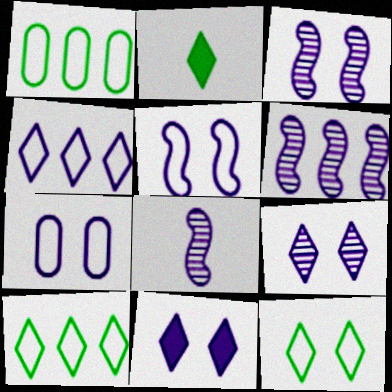[[3, 6, 8], 
[3, 7, 11]]